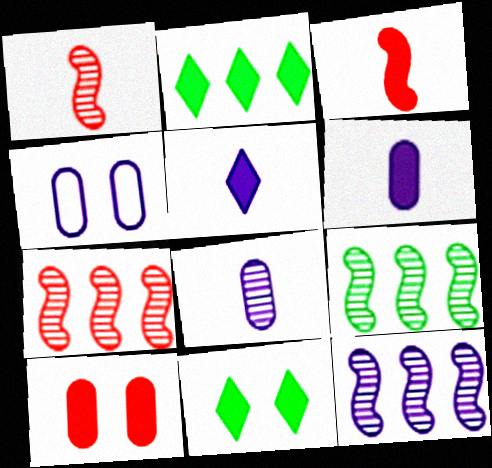[[1, 2, 4], 
[4, 5, 12], 
[7, 9, 12]]